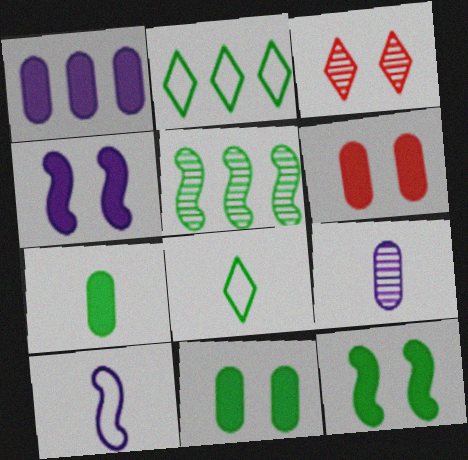[[1, 6, 7], 
[3, 5, 9], 
[5, 8, 11]]